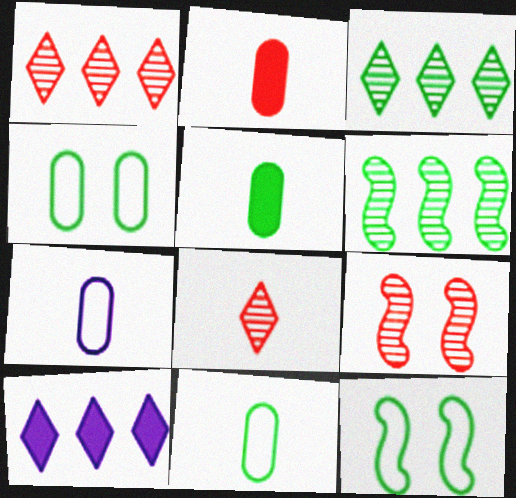[[3, 5, 12], 
[9, 10, 11]]